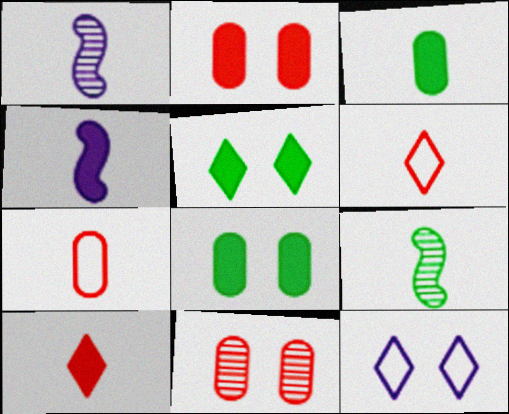[[1, 3, 6], 
[3, 4, 10]]